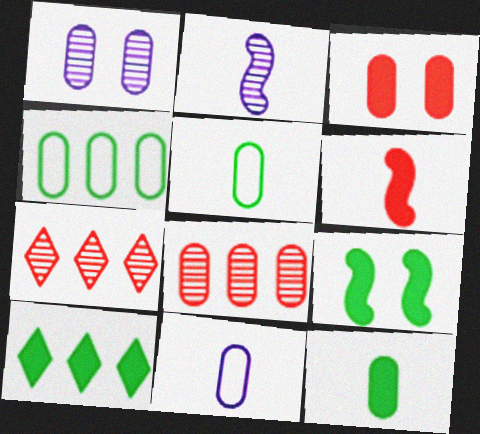[[7, 9, 11], 
[9, 10, 12]]